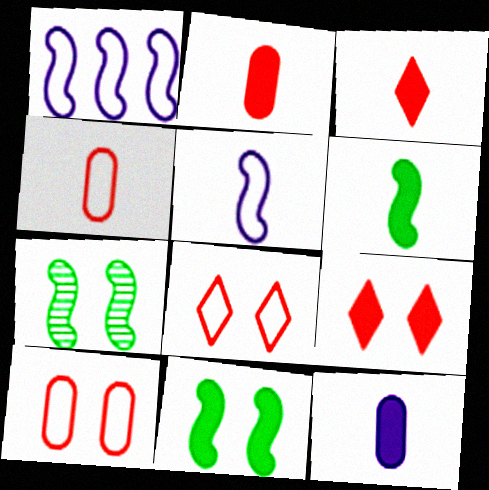[[3, 6, 12]]